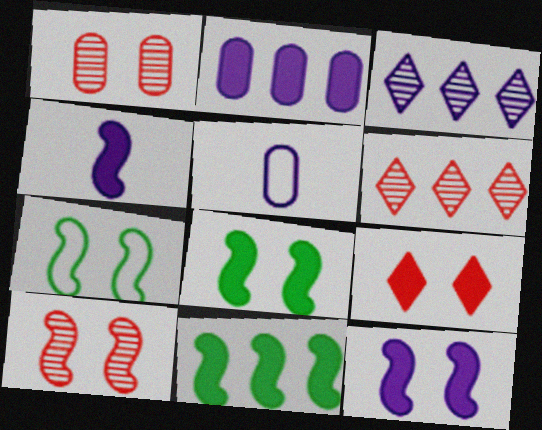[[3, 5, 12], 
[5, 6, 8], 
[7, 10, 12]]